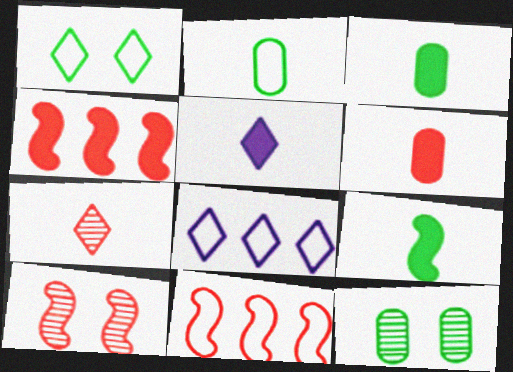[[3, 8, 10], 
[5, 6, 9], 
[5, 11, 12]]